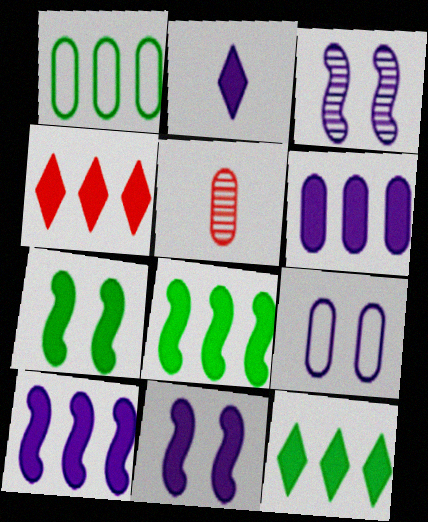[[2, 6, 11], 
[4, 6, 8]]